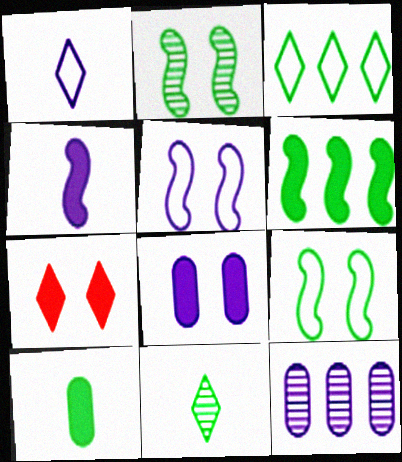[[2, 3, 10]]